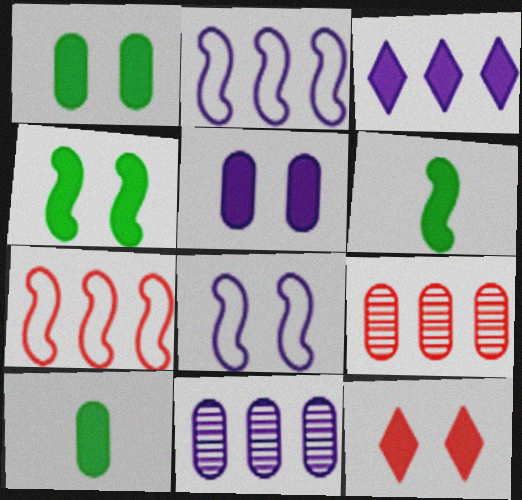[[2, 3, 11], 
[4, 5, 12]]